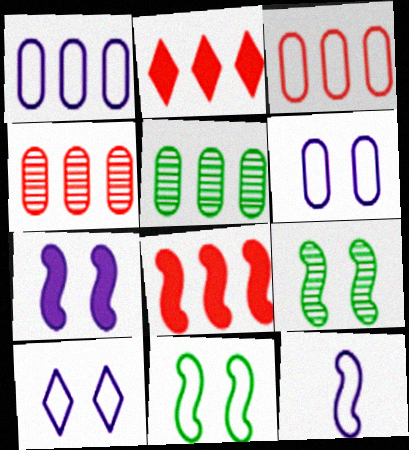[[1, 10, 12], 
[8, 9, 12]]